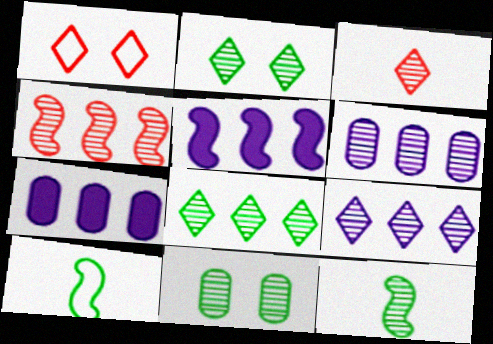[[1, 7, 12], 
[2, 3, 9], 
[4, 6, 8], 
[8, 11, 12]]